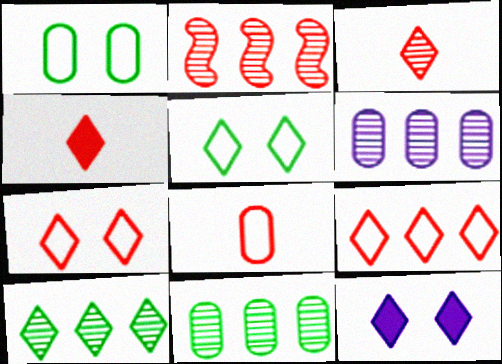[[2, 6, 10]]